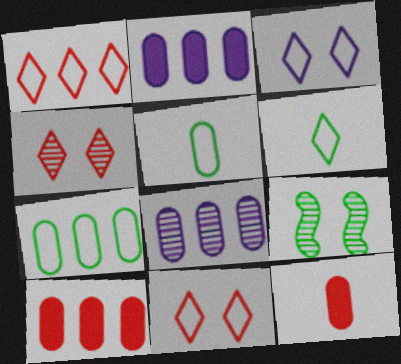[[1, 3, 6], 
[7, 8, 10]]